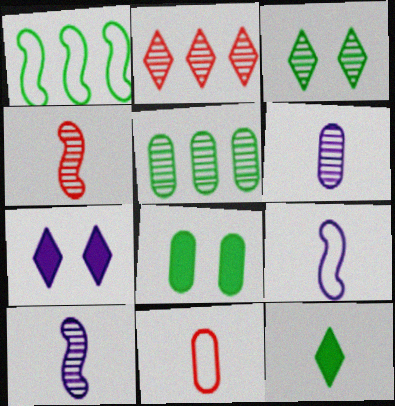[[2, 8, 9], 
[10, 11, 12]]